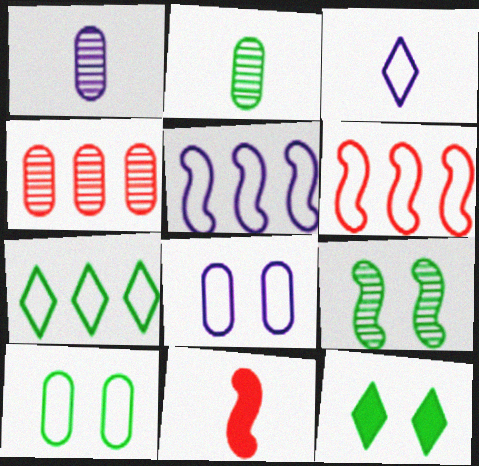[[1, 6, 12], 
[2, 3, 11], 
[3, 5, 8], 
[3, 6, 10], 
[5, 9, 11], 
[9, 10, 12]]